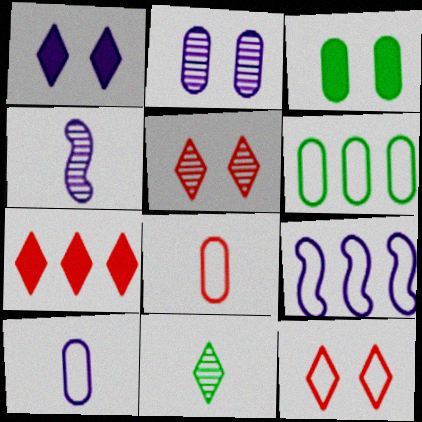[]